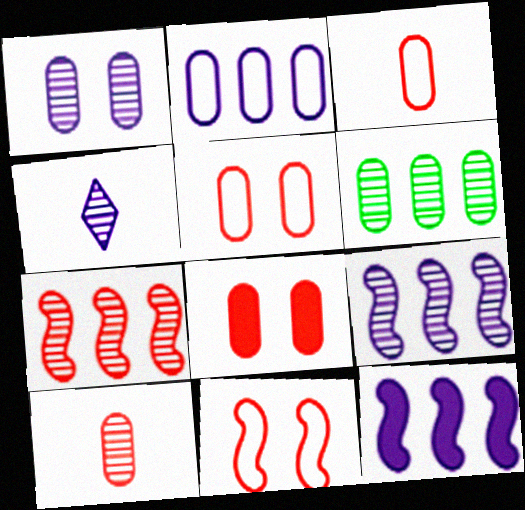[[1, 4, 9], 
[1, 6, 10]]